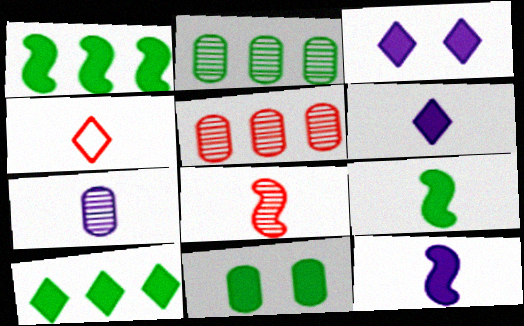[[4, 7, 9], 
[9, 10, 11]]